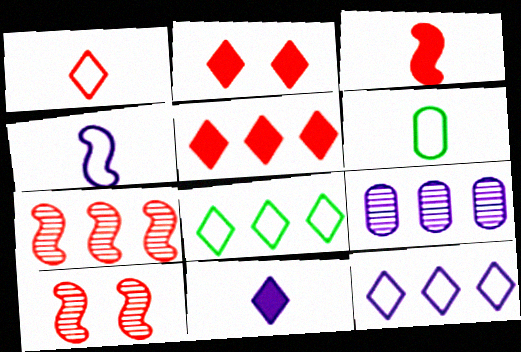[[1, 4, 6]]